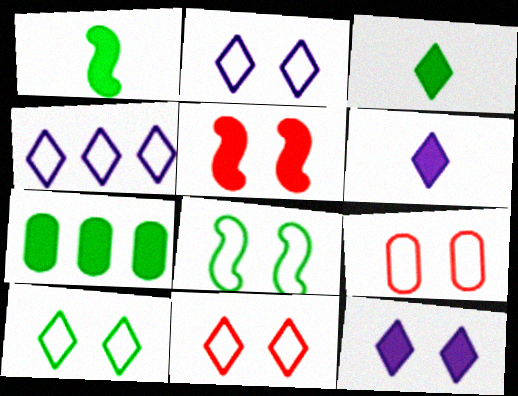[[2, 8, 9], 
[2, 10, 11], 
[5, 6, 7]]